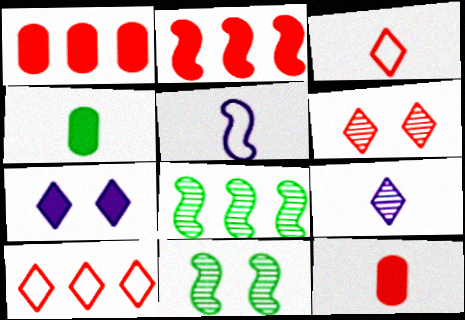[[2, 4, 7], 
[2, 5, 11]]